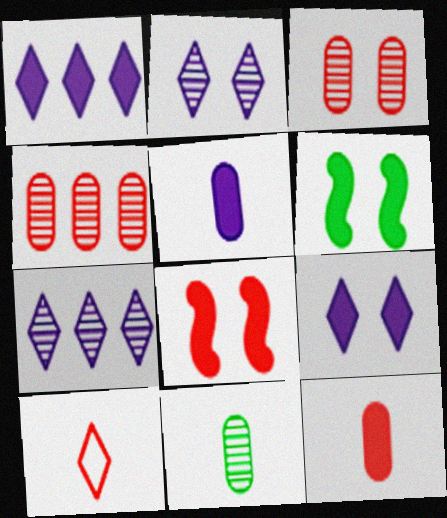[[1, 6, 12], 
[4, 8, 10]]